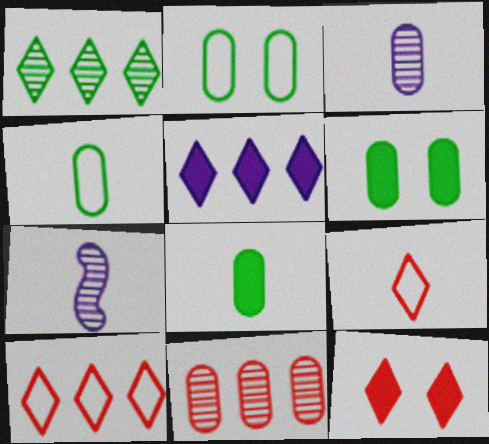[[1, 5, 10], 
[6, 7, 10], 
[7, 8, 9]]